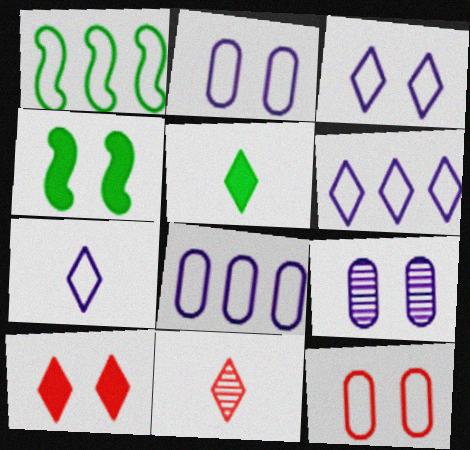[[1, 7, 12], 
[3, 6, 7], 
[4, 8, 11], 
[5, 7, 11]]